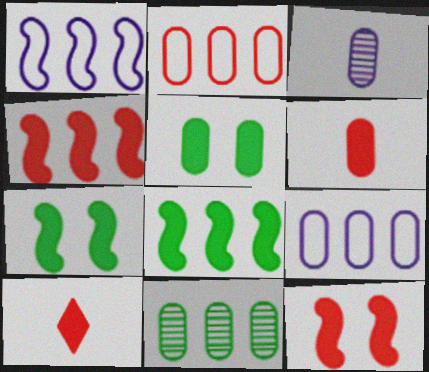[[2, 3, 5]]